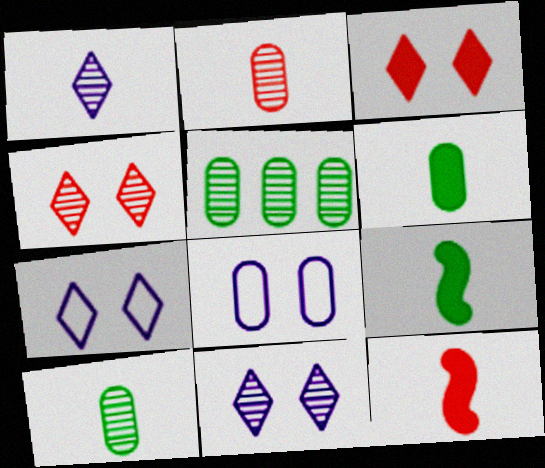[[5, 7, 12]]